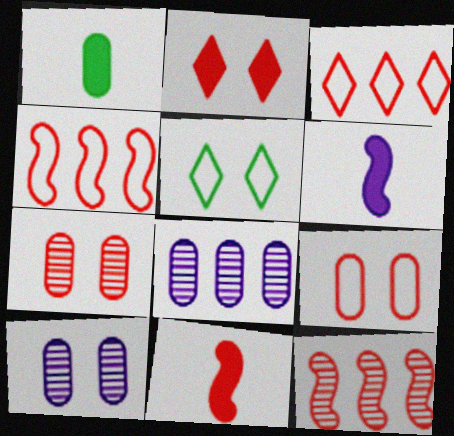[[1, 8, 9], 
[3, 7, 11], 
[5, 8, 11]]